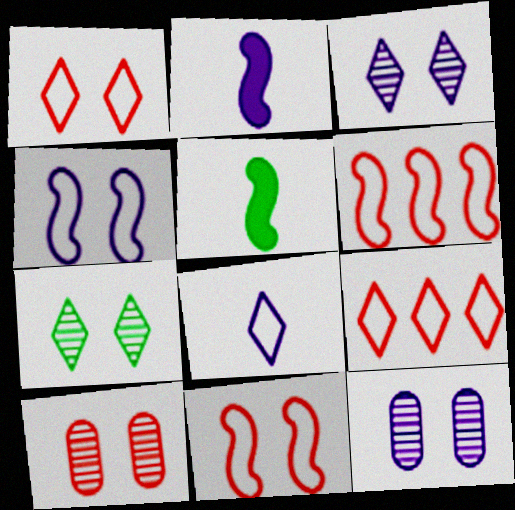[[5, 9, 12]]